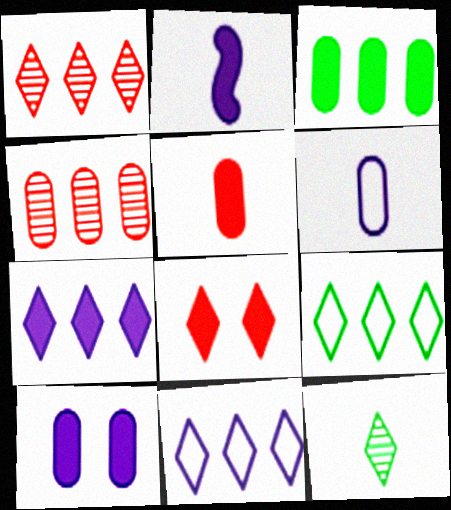[[1, 7, 9], 
[2, 3, 8], 
[2, 7, 10], 
[3, 5, 10], 
[8, 11, 12]]